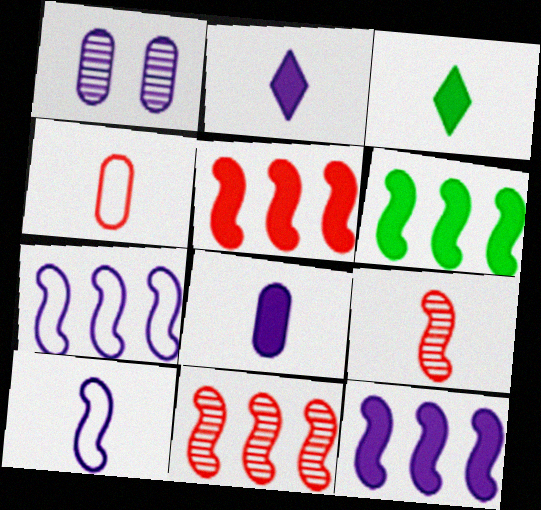[[1, 2, 7], 
[5, 6, 12], 
[6, 7, 11]]